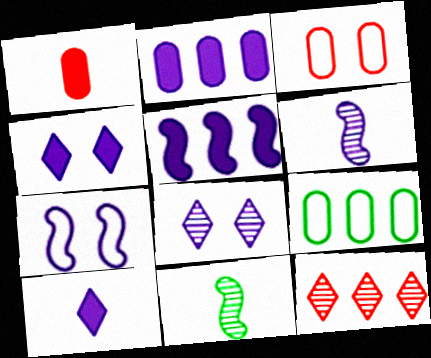[[5, 6, 7], 
[5, 9, 12]]